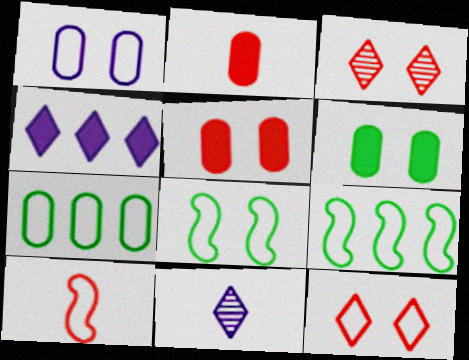[[1, 8, 12], 
[5, 9, 11]]